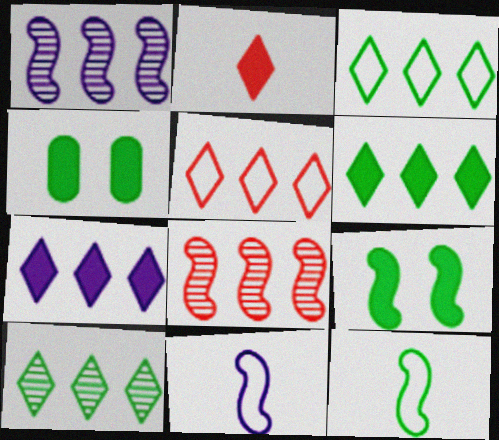[[3, 6, 10], 
[4, 10, 12], 
[5, 7, 10], 
[8, 9, 11]]